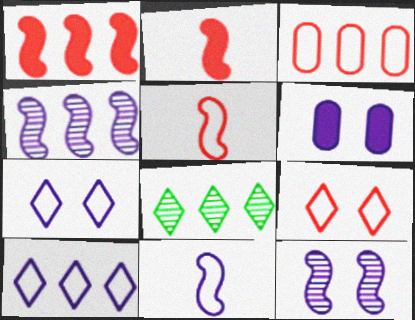[[3, 5, 9], 
[5, 6, 8], 
[6, 7, 12]]